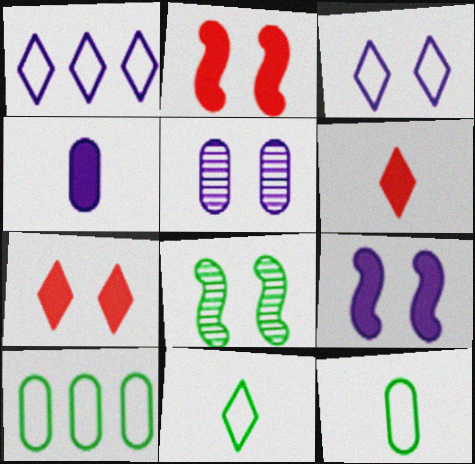[[3, 5, 9]]